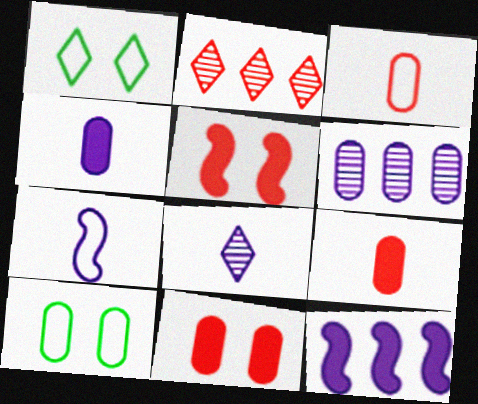[[2, 3, 5], 
[4, 7, 8], 
[6, 9, 10]]